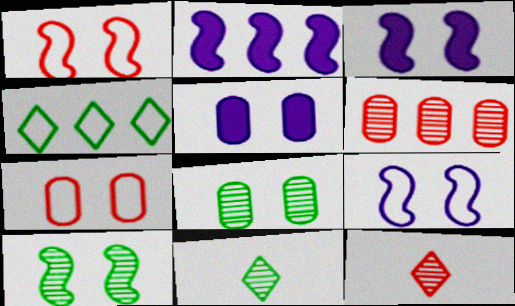[[1, 3, 10], 
[2, 4, 6], 
[2, 7, 11], 
[5, 7, 8]]